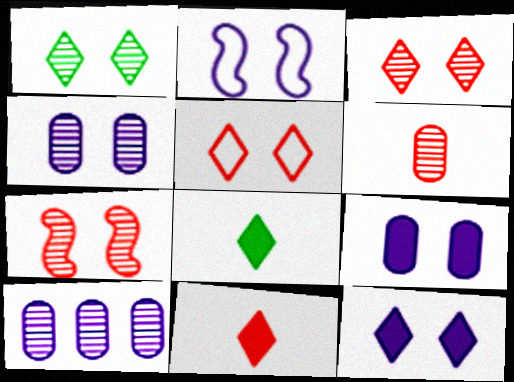[[1, 4, 7], 
[1, 5, 12], 
[2, 4, 12]]